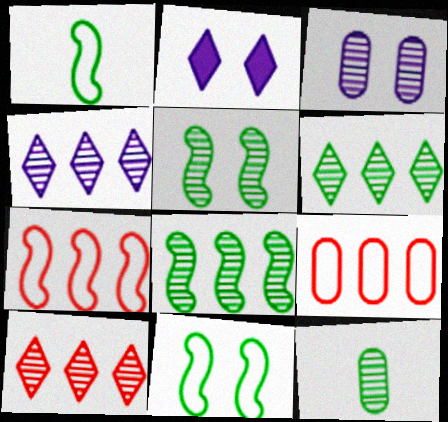[[2, 7, 12], 
[4, 6, 10], 
[5, 6, 12]]